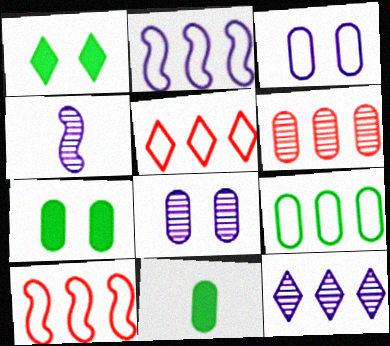[[2, 5, 9], 
[3, 6, 11], 
[4, 5, 7], 
[4, 8, 12]]